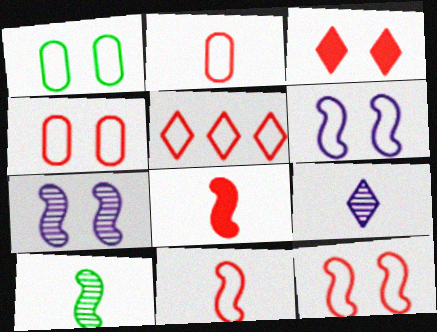[[1, 3, 7], 
[2, 5, 12], 
[4, 5, 11]]